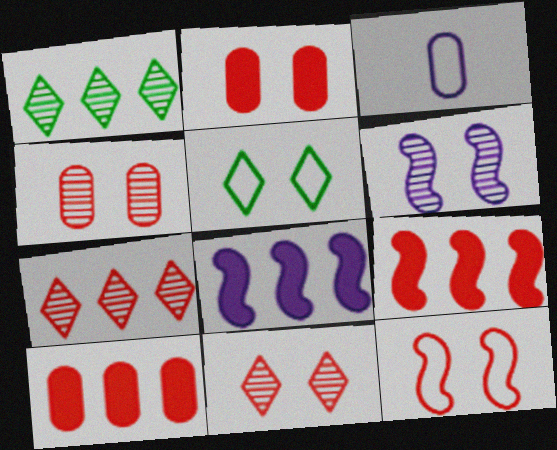[[2, 5, 6], 
[2, 11, 12]]